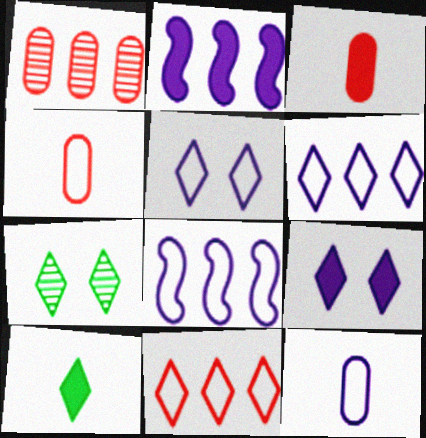[[2, 4, 7], 
[3, 7, 8], 
[5, 8, 12]]